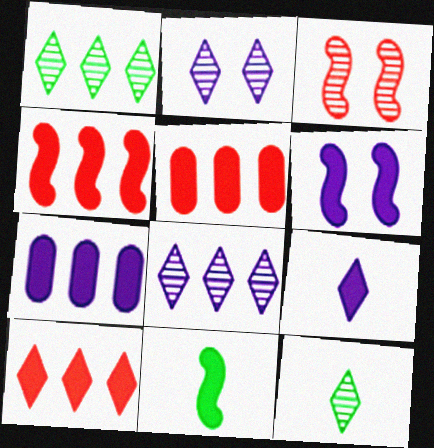[[4, 5, 10], 
[4, 6, 11], 
[6, 7, 9]]